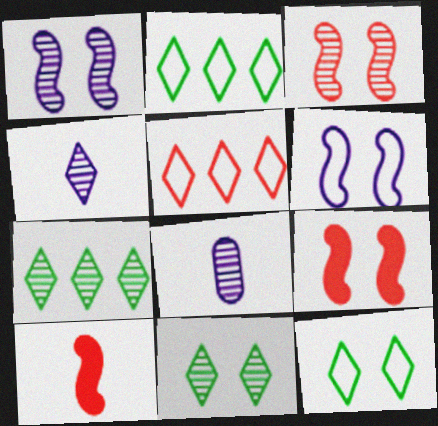[[2, 8, 9], 
[3, 7, 8]]